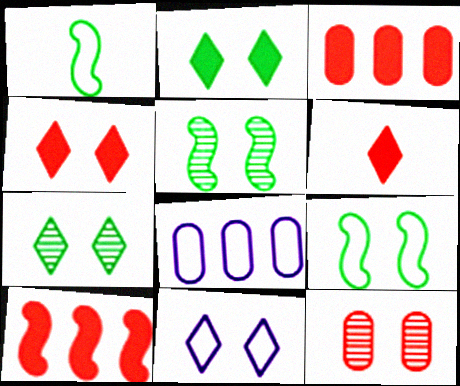[[4, 7, 11], 
[5, 6, 8]]